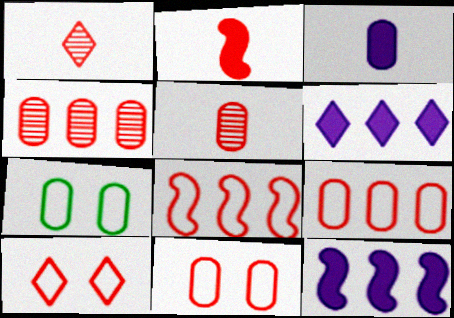[[1, 7, 12], 
[2, 4, 10], 
[3, 4, 7]]